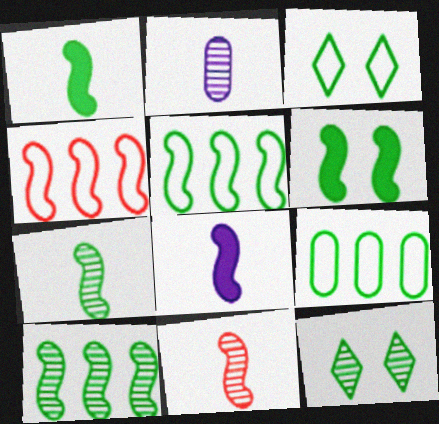[[1, 9, 12], 
[5, 6, 7]]